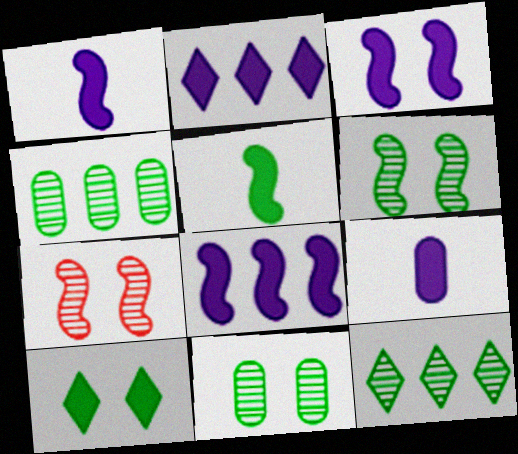[[1, 3, 8], 
[2, 3, 9]]